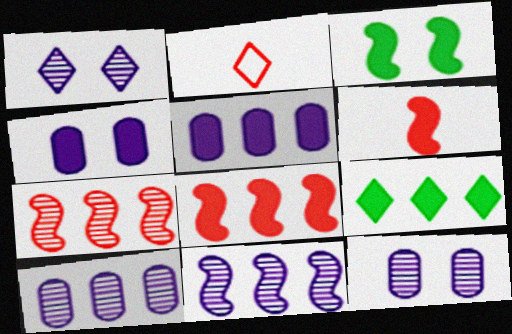[[1, 2, 9], 
[2, 3, 10], 
[4, 6, 9], 
[5, 8, 9]]